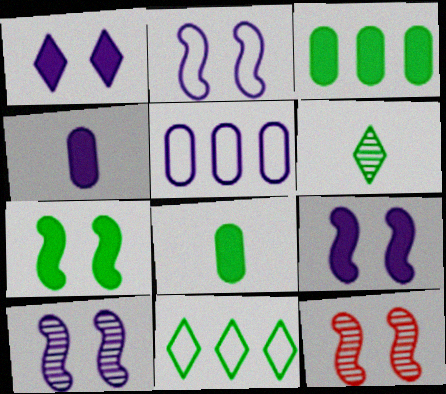[[2, 7, 12], 
[2, 9, 10], 
[4, 11, 12]]